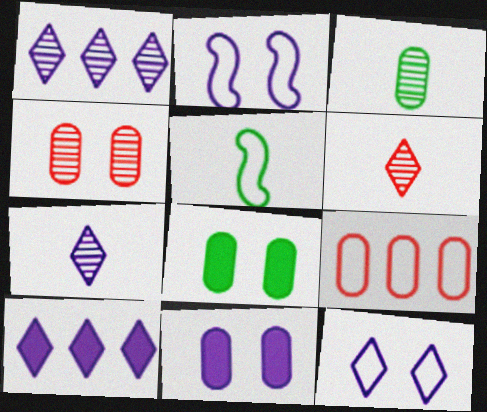[[3, 9, 11], 
[4, 5, 10], 
[5, 9, 12], 
[7, 10, 12]]